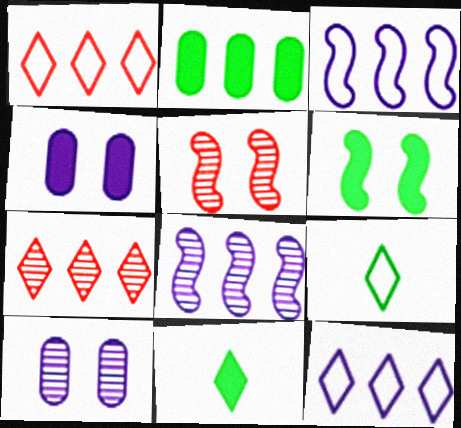[[1, 2, 8], 
[2, 3, 7], 
[2, 6, 11]]